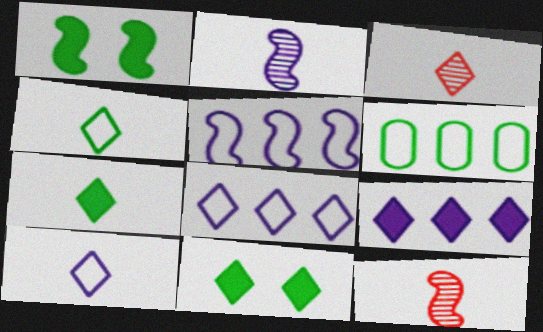[[1, 5, 12], 
[3, 7, 10], 
[3, 8, 11]]